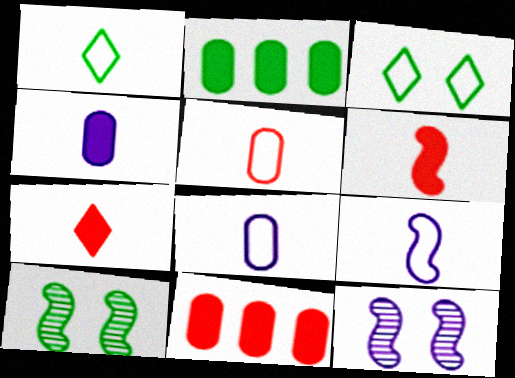[[1, 2, 10], 
[1, 5, 9], 
[1, 11, 12]]